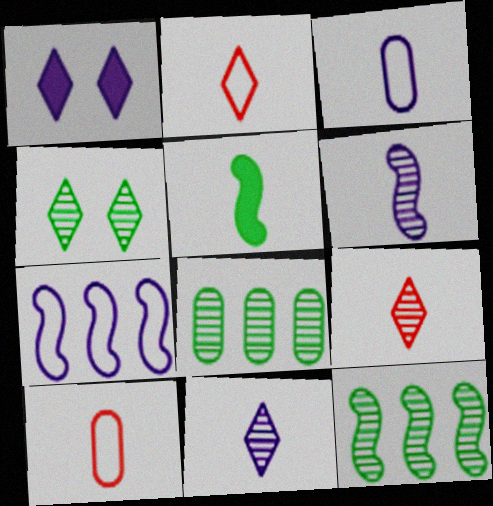[[1, 10, 12], 
[3, 5, 9], 
[5, 10, 11]]